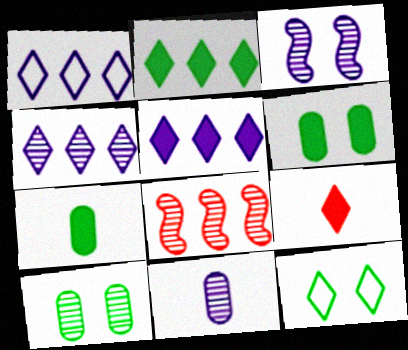[[1, 4, 5], 
[3, 4, 11], 
[4, 9, 12]]